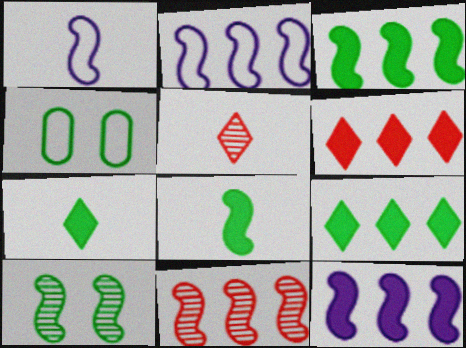[[2, 3, 11], 
[4, 5, 12]]